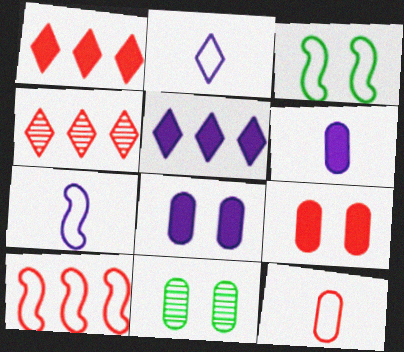[[1, 7, 11], 
[3, 4, 6], 
[3, 7, 10]]